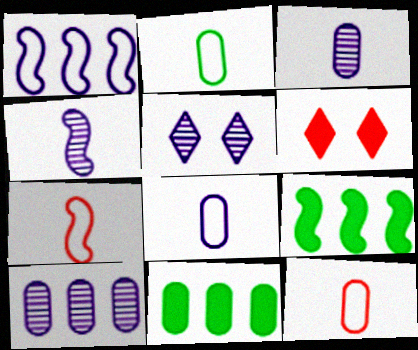[[2, 8, 12], 
[4, 5, 10], 
[5, 7, 11], 
[5, 9, 12]]